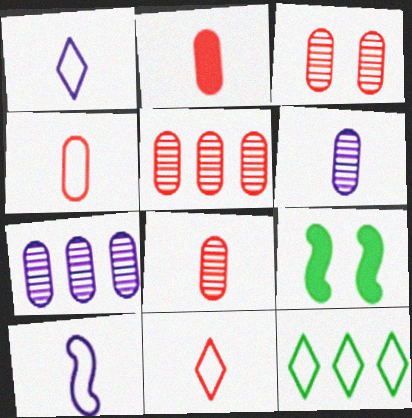[[1, 5, 9], 
[2, 4, 8], 
[3, 5, 8], 
[7, 9, 11]]